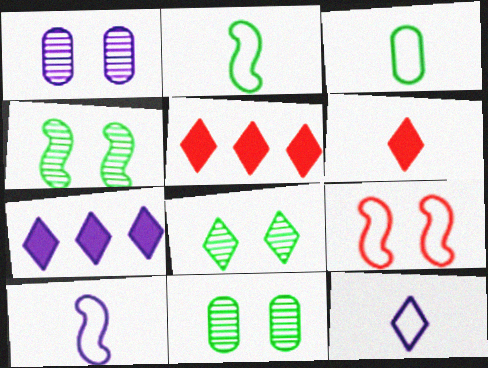[[1, 2, 5], 
[1, 7, 10], 
[4, 8, 11], 
[5, 8, 12], 
[5, 10, 11]]